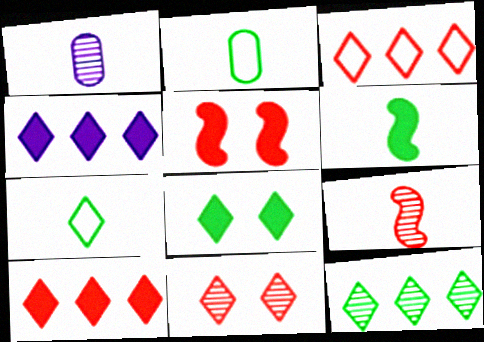[[3, 4, 12], 
[4, 7, 11], 
[7, 8, 12]]